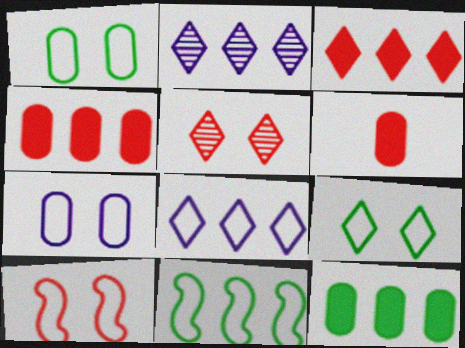[[2, 4, 11], 
[7, 9, 10]]